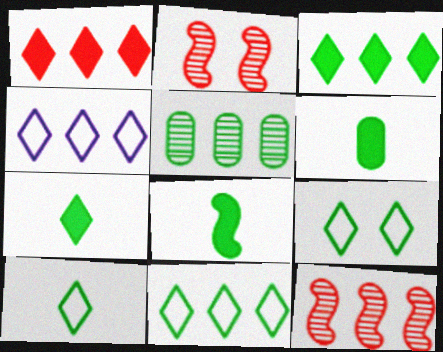[[2, 4, 6], 
[5, 8, 9], 
[6, 7, 8], 
[9, 10, 11]]